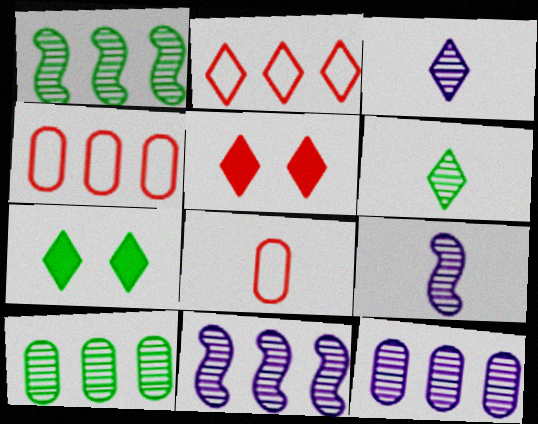[[2, 3, 7], 
[4, 7, 9], 
[7, 8, 11]]